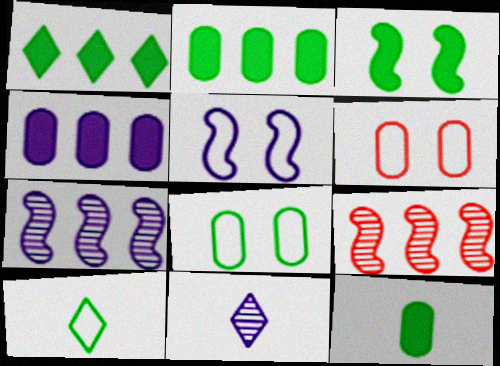[[1, 3, 12], 
[4, 5, 11]]